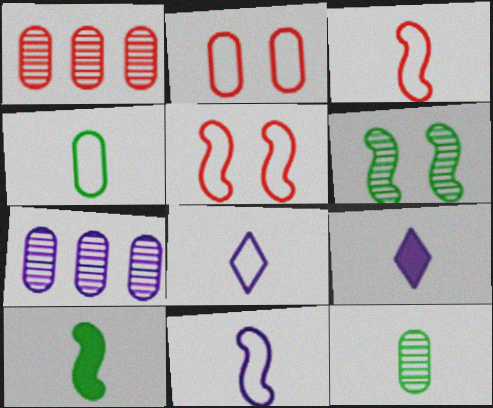[[3, 4, 8], 
[3, 9, 12]]